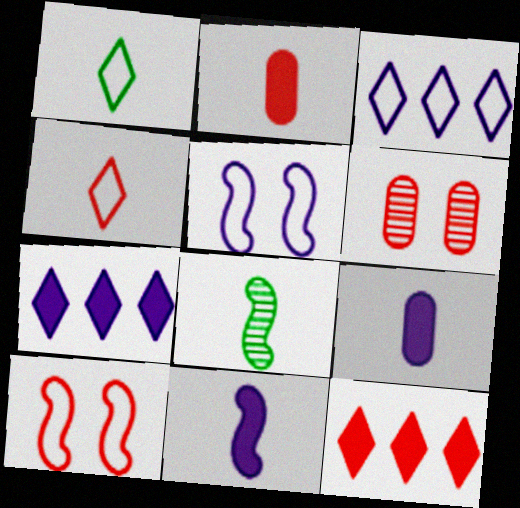[[4, 8, 9]]